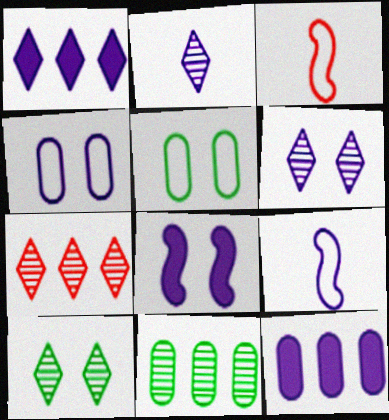[[2, 7, 10], 
[3, 10, 12], 
[4, 6, 8], 
[6, 9, 12]]